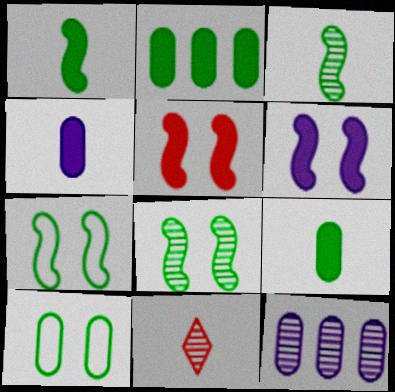[[8, 11, 12]]